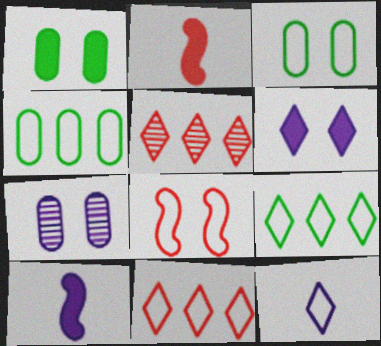[[2, 7, 9], 
[3, 5, 10], 
[4, 8, 12]]